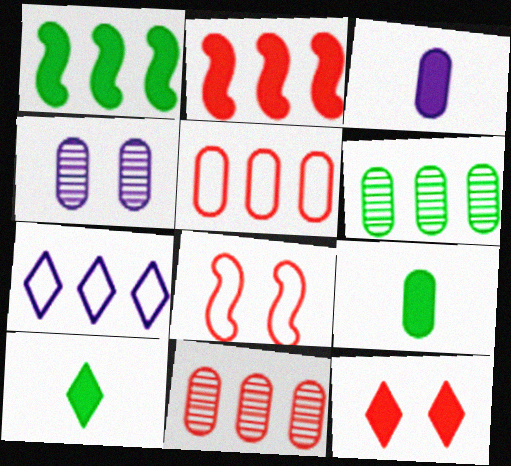[[1, 3, 12], 
[1, 7, 11], 
[2, 6, 7], 
[4, 5, 9]]